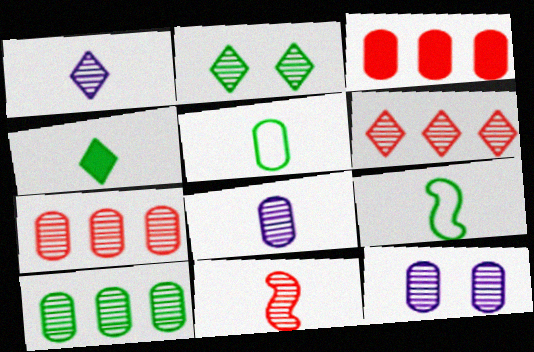[[1, 2, 6], 
[3, 5, 12]]